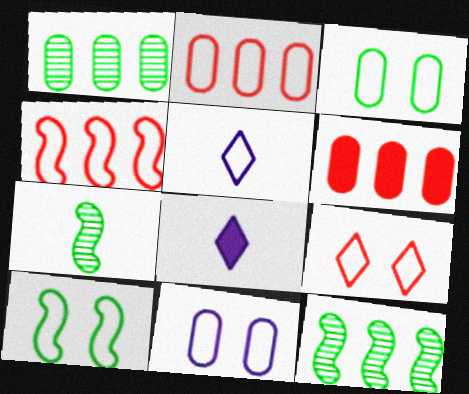[[2, 5, 10], 
[3, 4, 5], 
[9, 10, 11]]